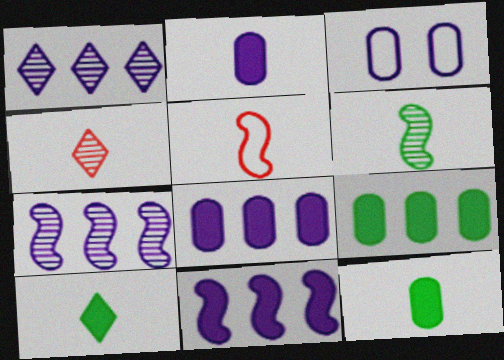[]